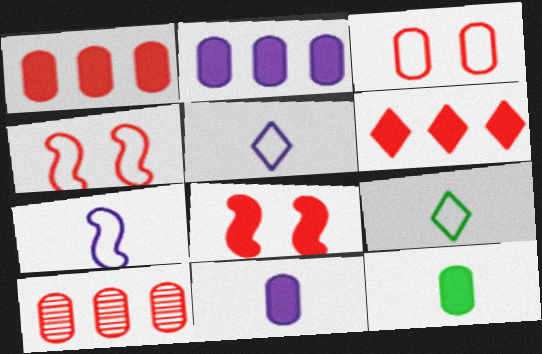[]